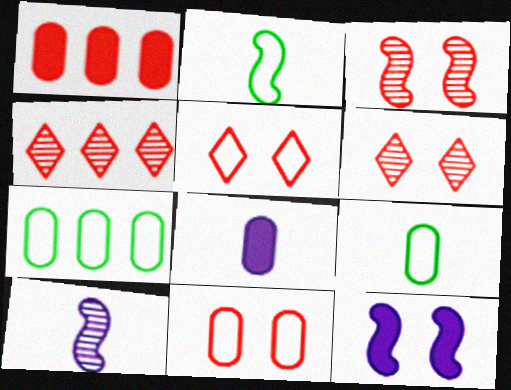[[4, 9, 12]]